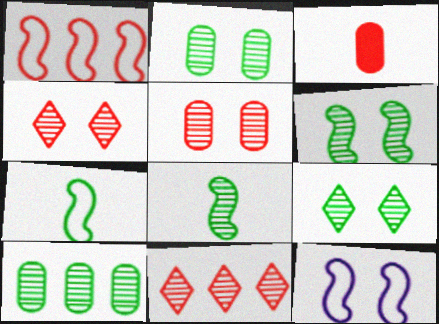[[1, 3, 4], 
[1, 7, 12], 
[2, 6, 9], 
[8, 9, 10]]